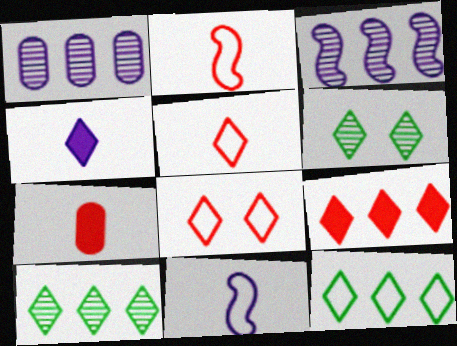[[4, 8, 10]]